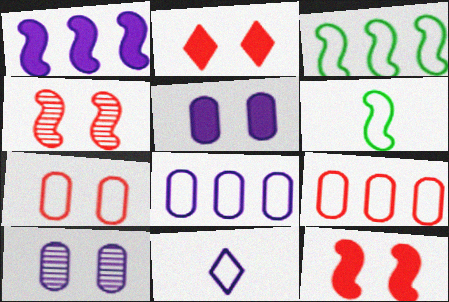[[1, 4, 6], 
[1, 10, 11], 
[2, 4, 7], 
[3, 7, 11]]